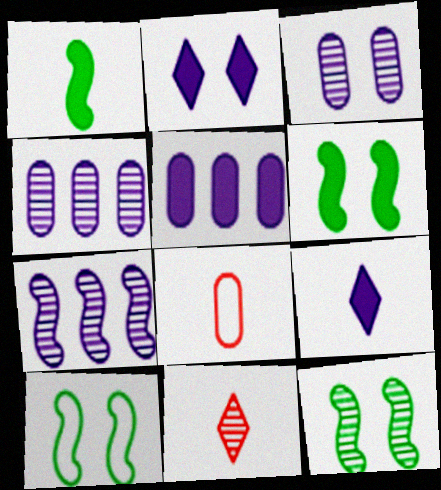[[4, 11, 12], 
[5, 10, 11], 
[6, 10, 12]]